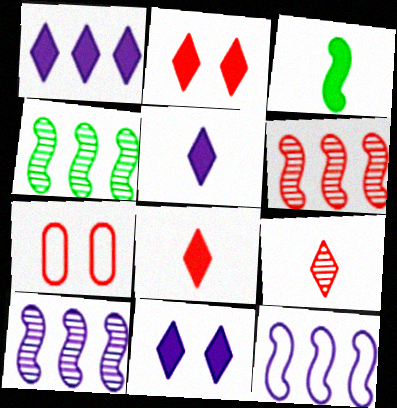[[1, 5, 11], 
[4, 5, 7], 
[4, 6, 10], 
[6, 7, 8]]